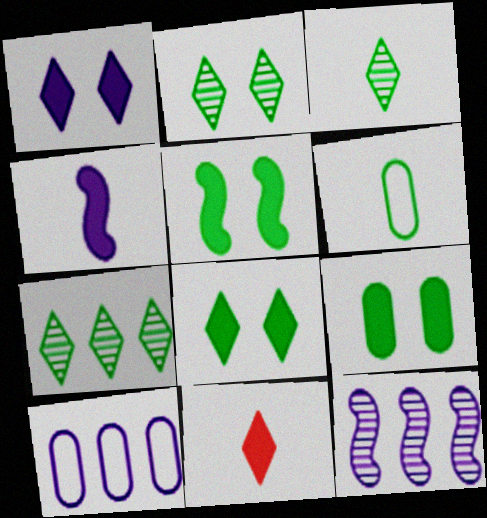[[2, 3, 7], 
[5, 6, 7], 
[5, 8, 9]]